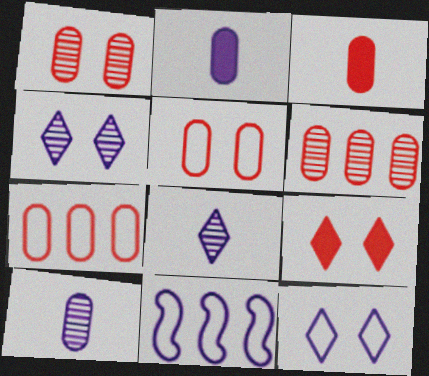[[1, 3, 7], 
[2, 4, 11], 
[3, 5, 6]]